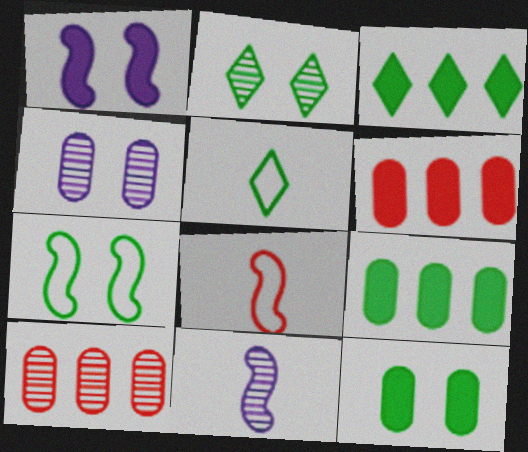[[1, 5, 10], 
[2, 3, 5], 
[2, 7, 12], 
[2, 10, 11], 
[3, 4, 8]]